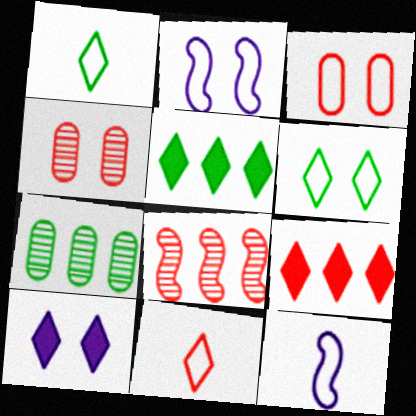[[2, 3, 6], 
[4, 5, 12]]